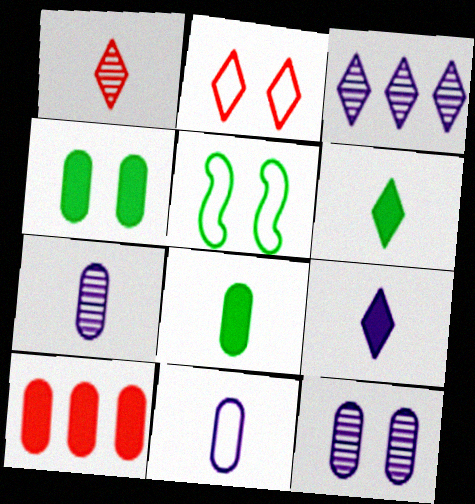[[2, 3, 6]]